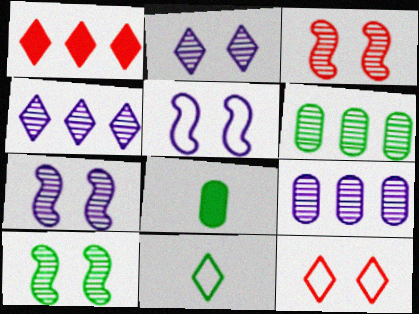[[1, 2, 11], 
[3, 7, 10]]